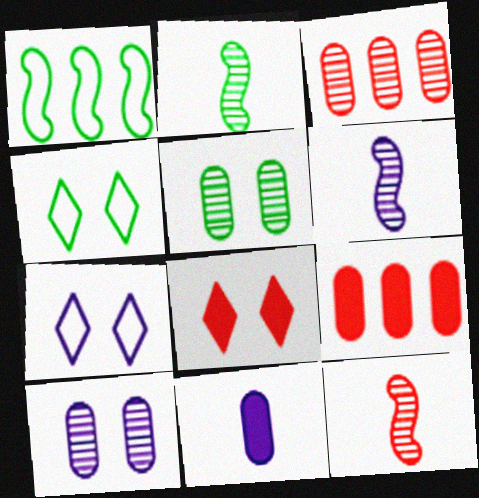[[2, 6, 12], 
[2, 7, 9], 
[4, 6, 9]]